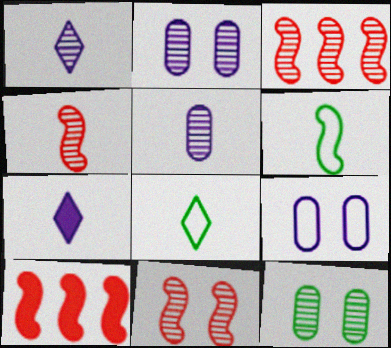[[1, 3, 12], 
[2, 8, 10], 
[3, 4, 11]]